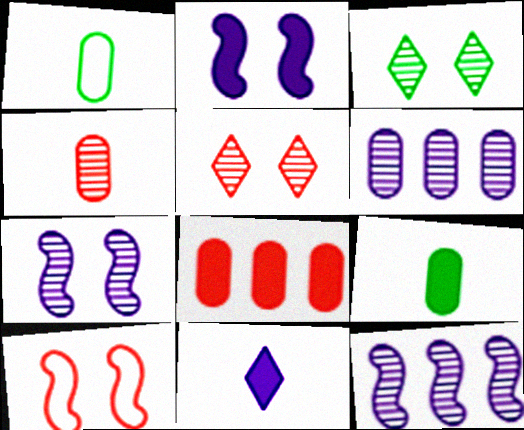[[3, 4, 12]]